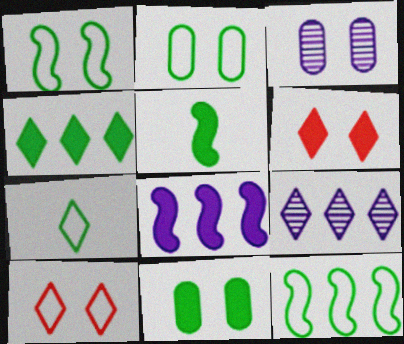[[1, 3, 6], 
[2, 7, 12], 
[4, 5, 11], 
[6, 7, 9]]